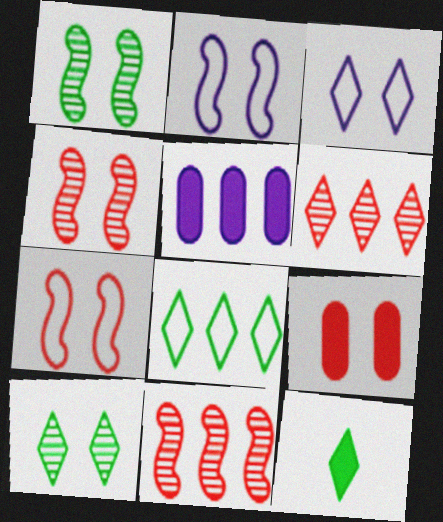[[1, 3, 9], 
[2, 9, 10], 
[3, 6, 12], 
[5, 8, 11], 
[8, 10, 12]]